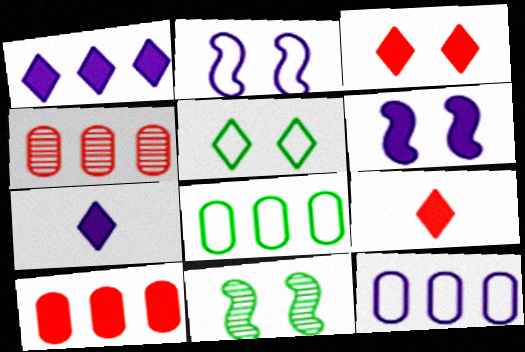[[9, 11, 12]]